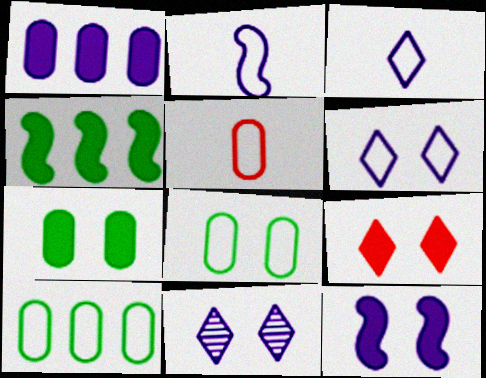[[1, 2, 11], 
[4, 5, 11], 
[7, 9, 12]]